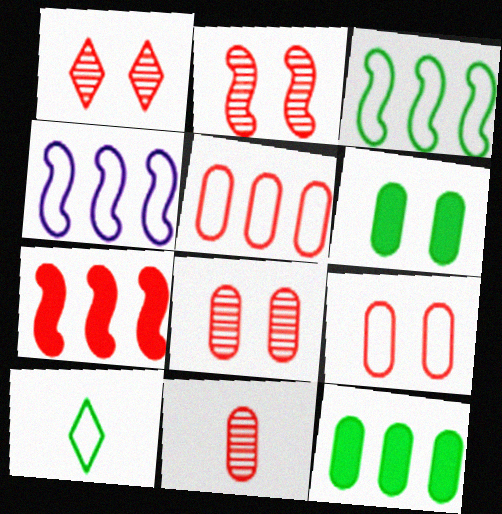[[1, 2, 8], 
[4, 9, 10]]